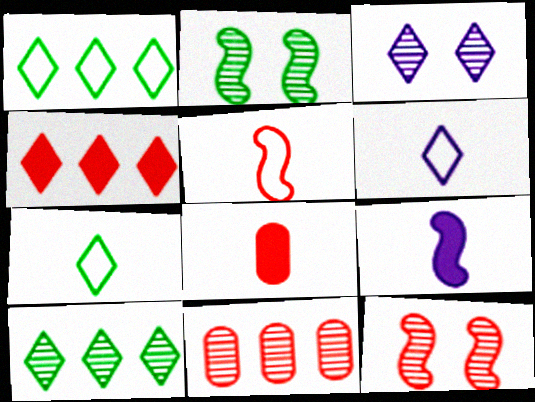[[3, 4, 7]]